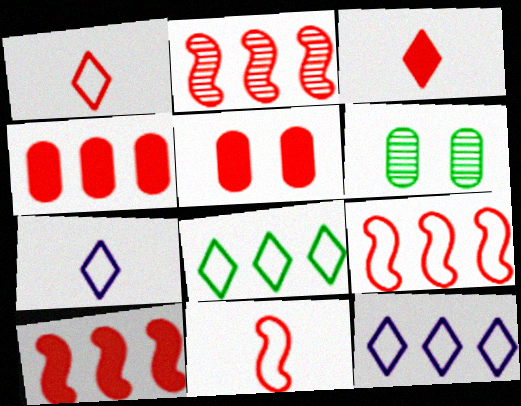[[1, 2, 5], 
[2, 9, 10], 
[3, 5, 10], 
[6, 7, 10]]